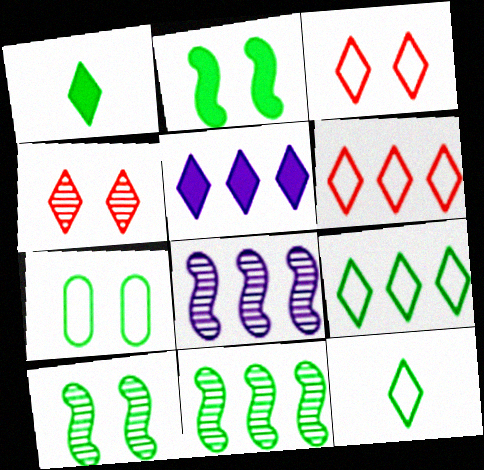[[1, 7, 11], 
[4, 5, 12]]